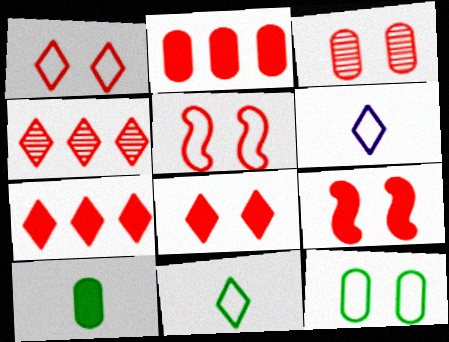[[1, 3, 9], 
[3, 5, 8]]